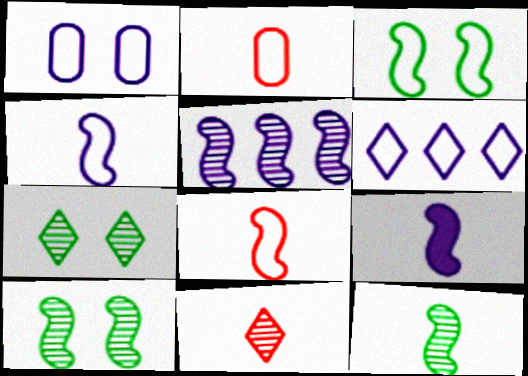[[1, 4, 6], 
[2, 3, 6], 
[8, 9, 12]]